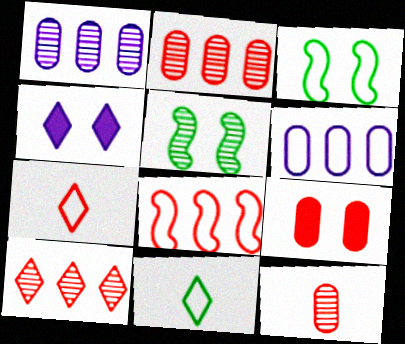[[3, 6, 7], 
[4, 10, 11]]